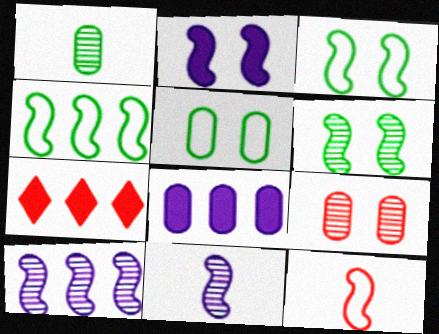[[5, 7, 11], 
[7, 9, 12]]